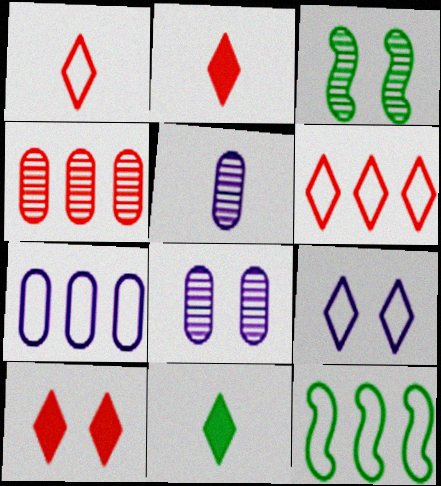[[2, 3, 7], 
[2, 8, 12], 
[5, 10, 12], 
[6, 7, 12]]